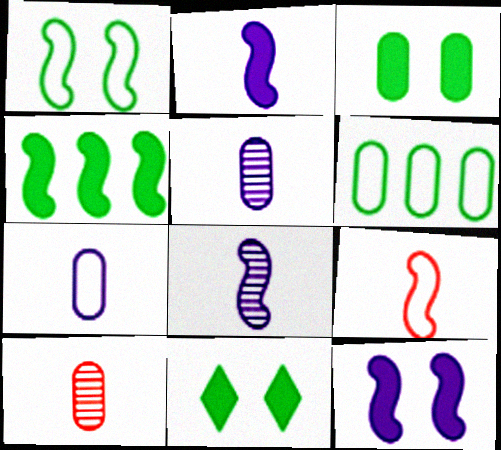[]